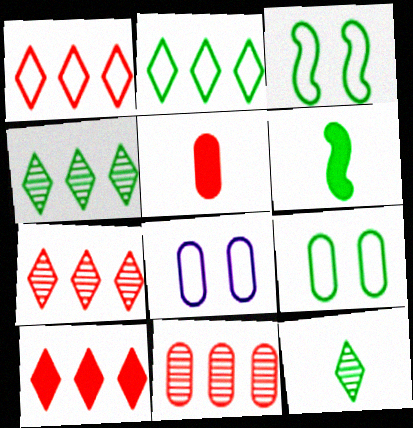[[1, 7, 10], 
[4, 6, 9], 
[6, 7, 8]]